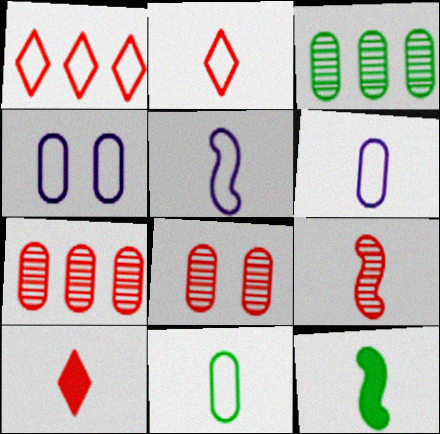[[2, 5, 11], 
[5, 9, 12]]